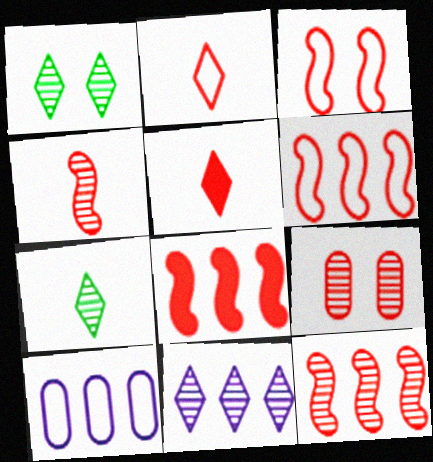[[2, 8, 9], 
[3, 4, 8], 
[5, 6, 9], 
[6, 8, 12]]